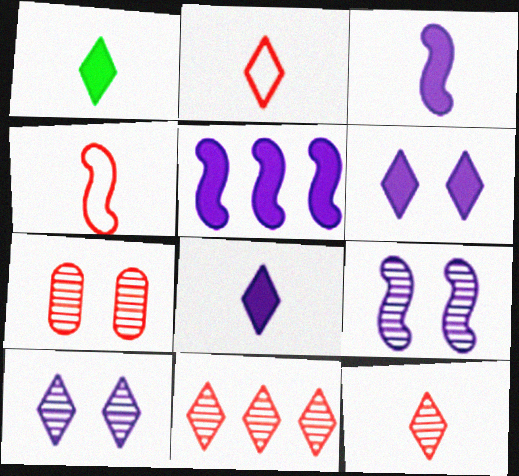[]